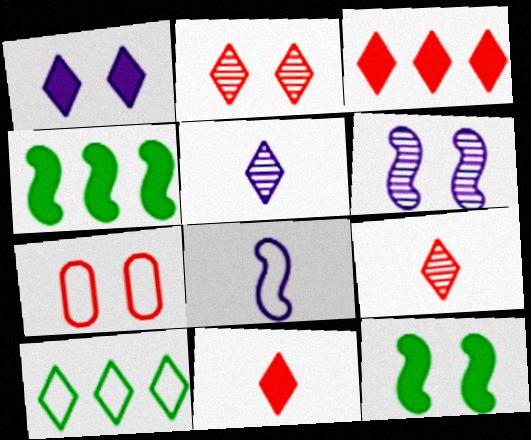[[1, 9, 10], 
[4, 5, 7], 
[7, 8, 10]]